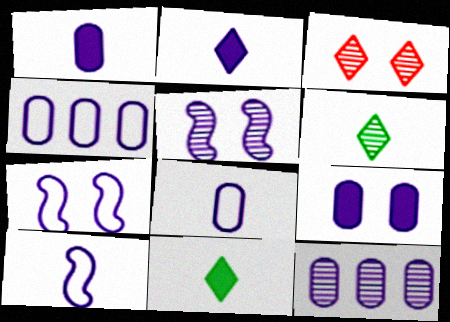[[2, 4, 5], 
[2, 7, 12], 
[8, 9, 12]]